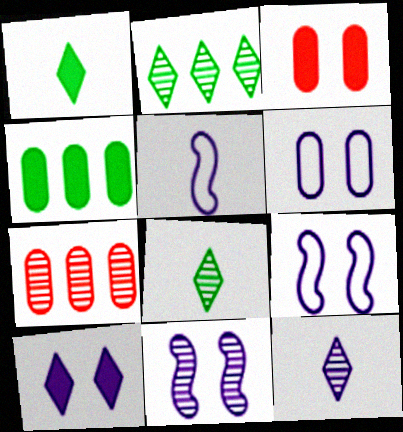[[1, 7, 9], 
[2, 3, 5], 
[6, 10, 11], 
[7, 8, 11]]